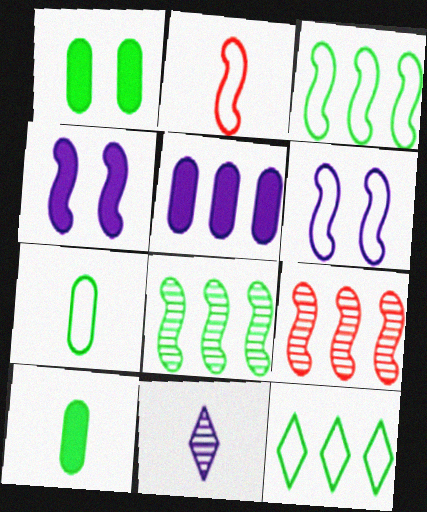[[2, 3, 6], 
[2, 4, 8], 
[2, 10, 11], 
[5, 6, 11], 
[5, 9, 12]]